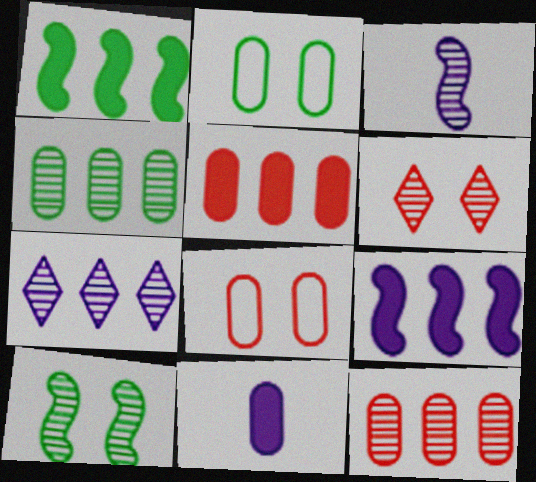[[2, 11, 12], 
[3, 4, 6], 
[4, 8, 11]]